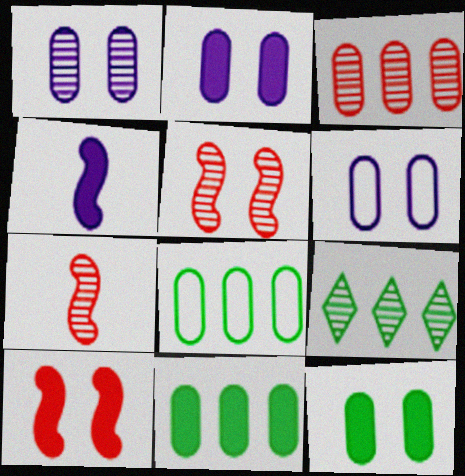[[1, 2, 6], 
[1, 7, 9]]